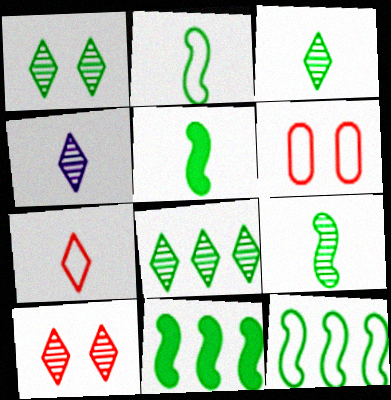[[1, 3, 8], 
[2, 5, 9], 
[4, 6, 11], 
[4, 8, 10]]